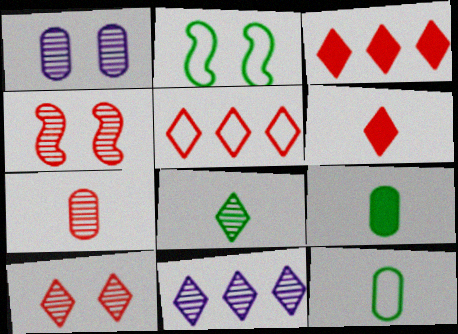[[5, 6, 10], 
[8, 10, 11]]